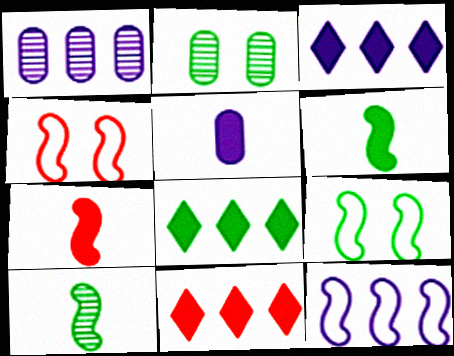[[1, 3, 12], 
[3, 8, 11]]